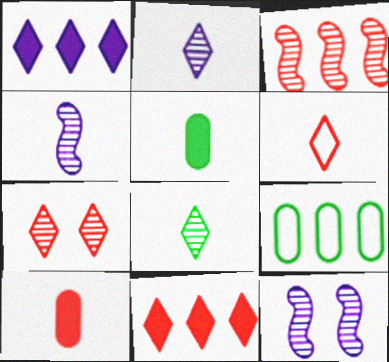[[1, 3, 9], 
[4, 5, 6], 
[6, 7, 11]]